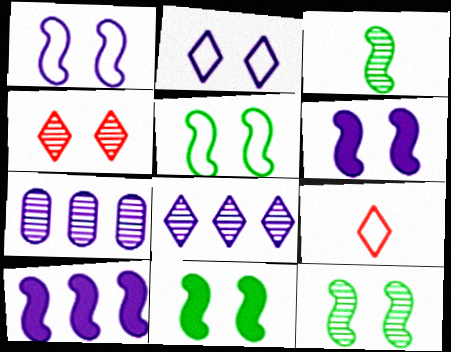[[3, 4, 7], 
[5, 11, 12], 
[7, 9, 11]]